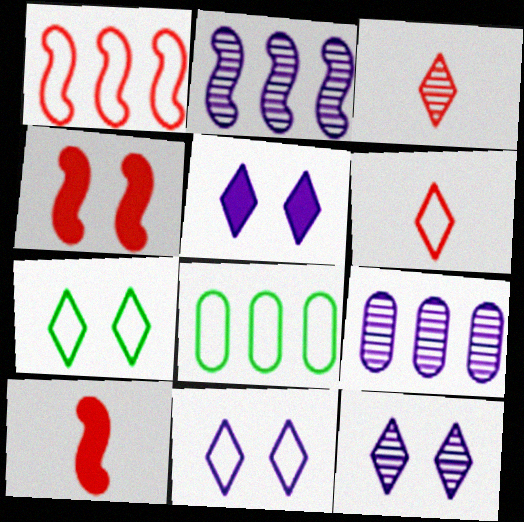[[5, 11, 12], 
[7, 9, 10], 
[8, 10, 12]]